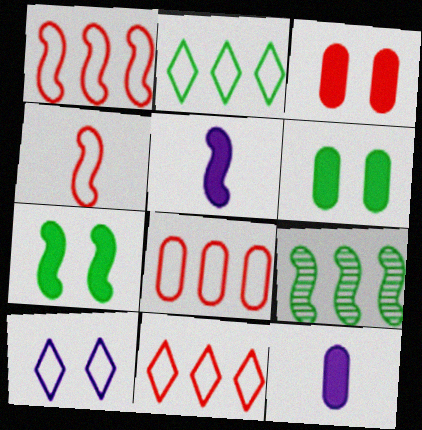[[1, 8, 11]]